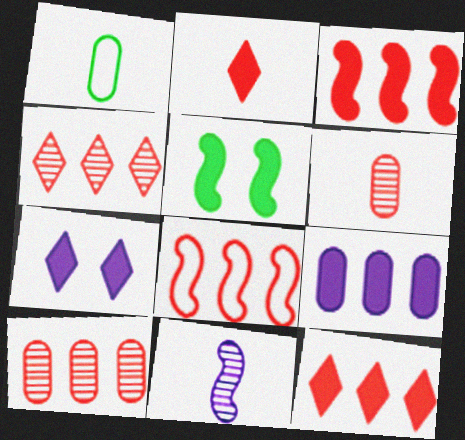[[1, 2, 11], 
[2, 5, 9], 
[5, 8, 11], 
[8, 10, 12]]